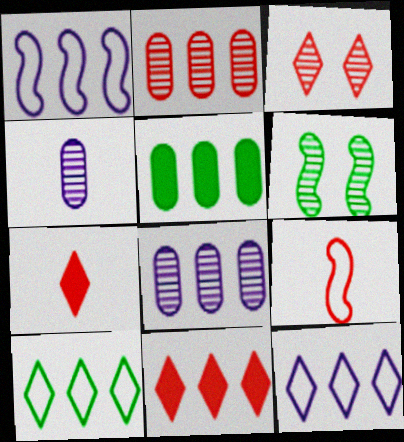[]